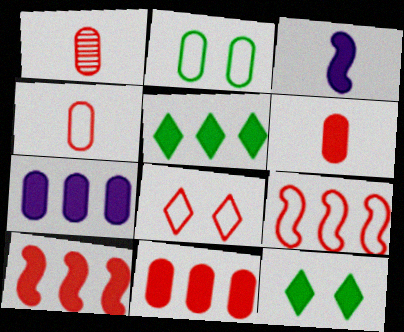[[1, 2, 7], 
[1, 4, 6], 
[1, 8, 10], 
[3, 11, 12], 
[4, 8, 9], 
[5, 7, 10]]